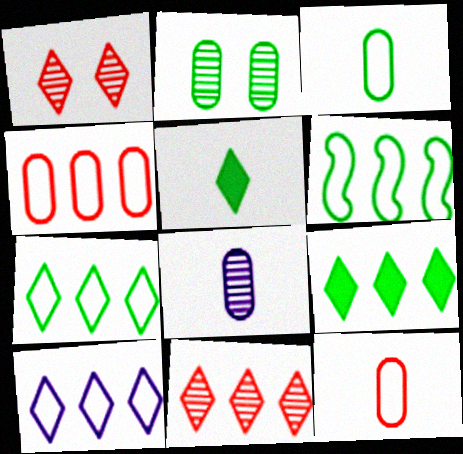[[1, 5, 10], 
[2, 5, 6], 
[4, 6, 10], 
[9, 10, 11]]